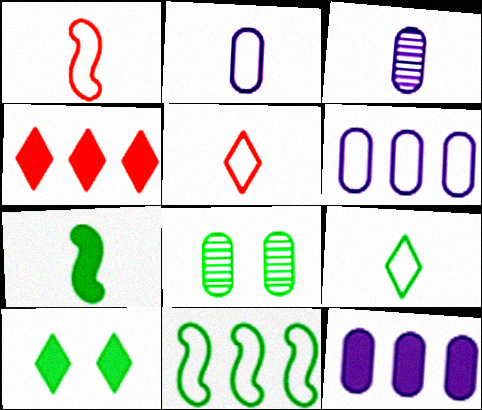[[1, 2, 9], 
[3, 5, 7]]